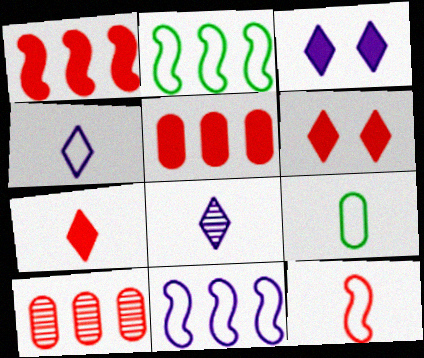[[4, 9, 12], 
[6, 10, 12]]